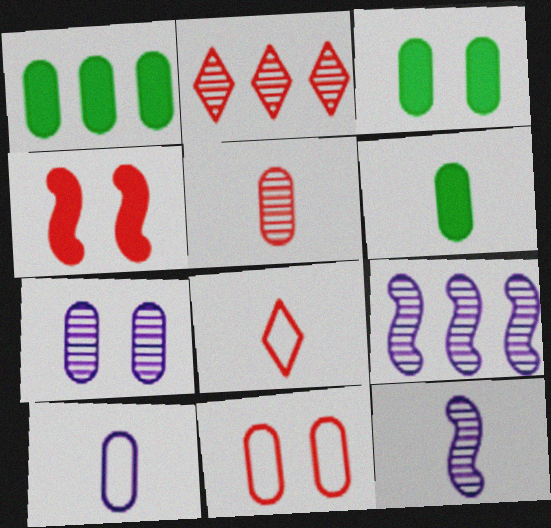[[1, 3, 6], 
[3, 7, 11], 
[3, 8, 9], 
[5, 6, 10], 
[6, 8, 12]]